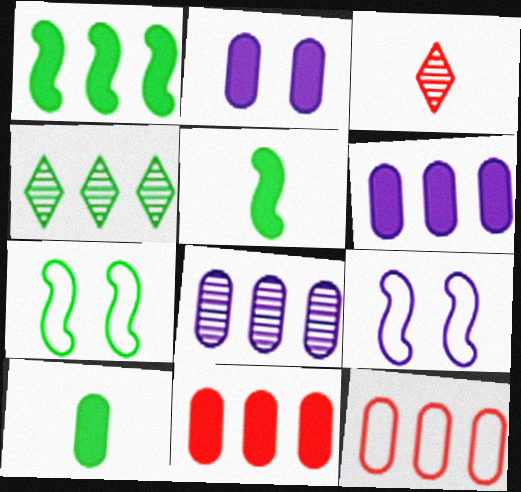[[2, 10, 11], 
[3, 6, 7], 
[4, 7, 10]]